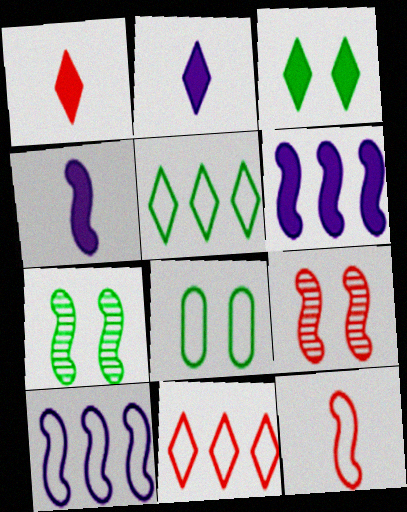[[3, 7, 8], 
[6, 7, 12]]